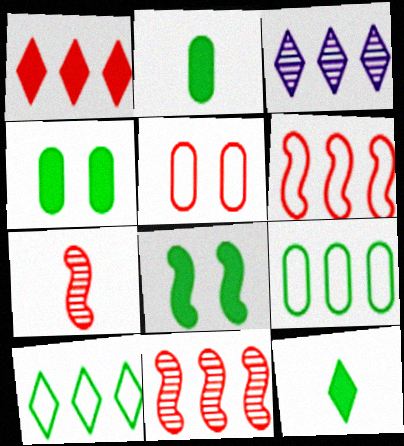[[1, 3, 10], 
[1, 5, 7]]